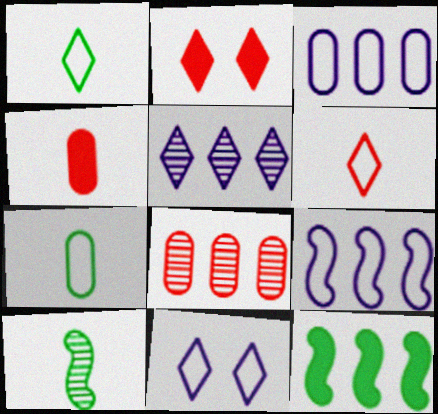[[1, 2, 5], 
[2, 3, 10]]